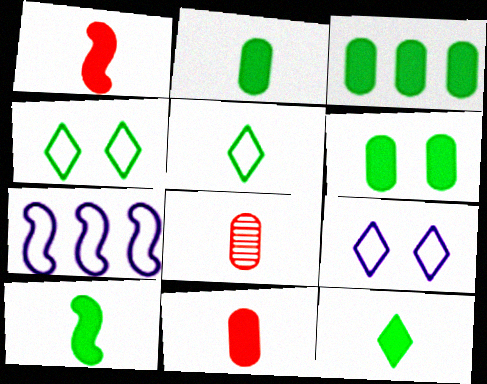[[2, 3, 6], 
[2, 10, 12]]